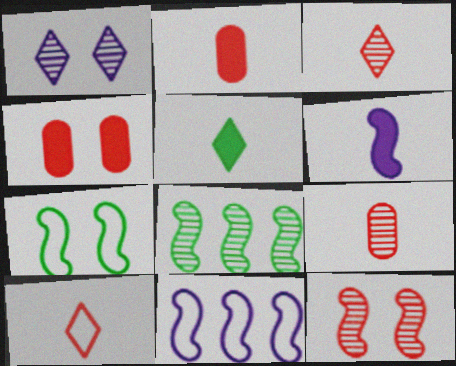[[1, 4, 7], 
[1, 8, 9], 
[2, 5, 6]]